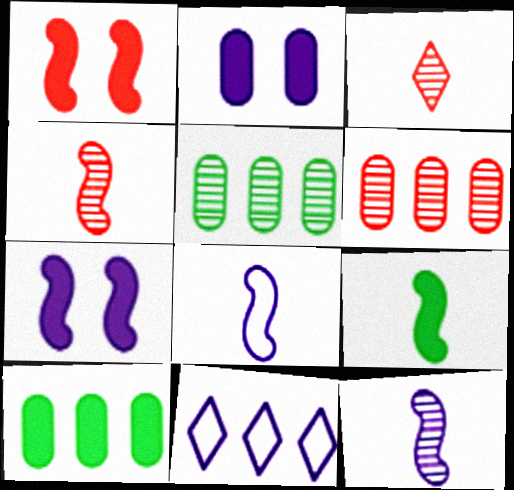[[2, 11, 12], 
[4, 8, 9]]